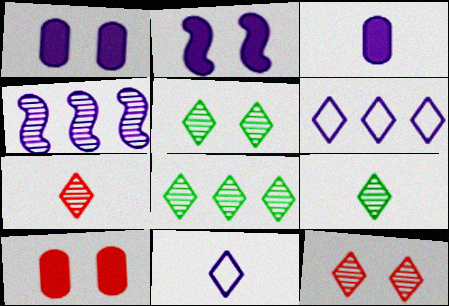[[1, 4, 11], 
[5, 8, 9]]